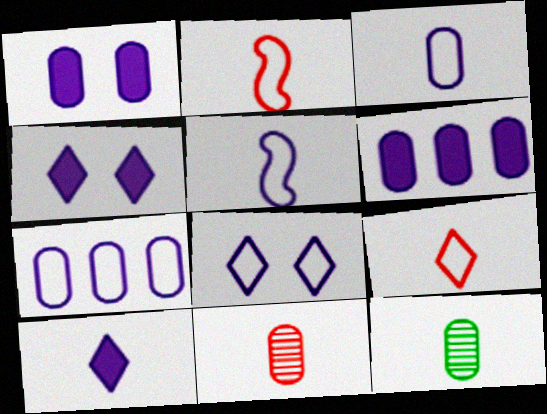[[2, 10, 12], 
[5, 7, 8]]